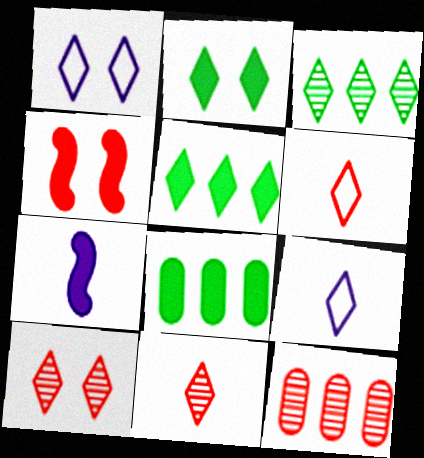[[1, 2, 10], 
[1, 5, 11], 
[4, 6, 12], 
[5, 9, 10]]